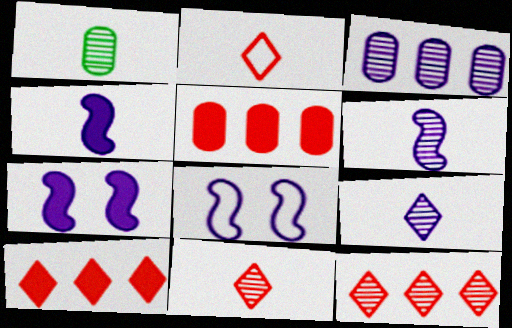[[1, 2, 4], 
[1, 6, 11], 
[1, 8, 10]]